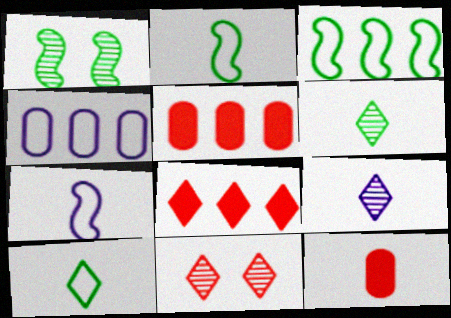[[2, 9, 12], 
[6, 7, 12]]